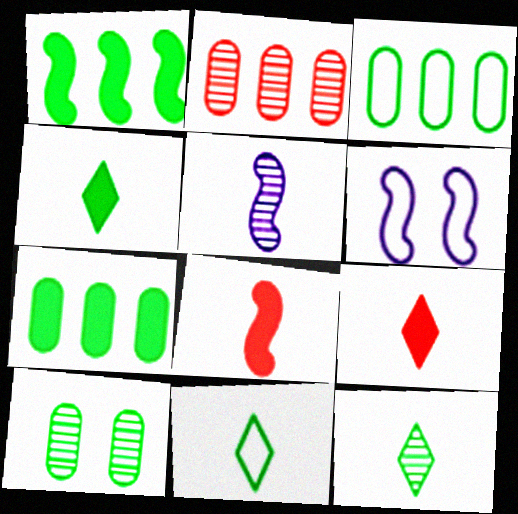[[1, 10, 11], 
[2, 4, 6], 
[4, 11, 12]]